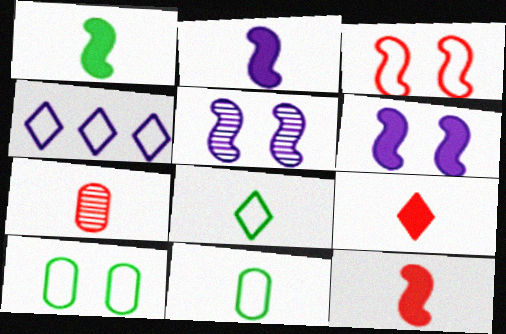[[1, 2, 12], 
[2, 7, 8], 
[3, 4, 11]]